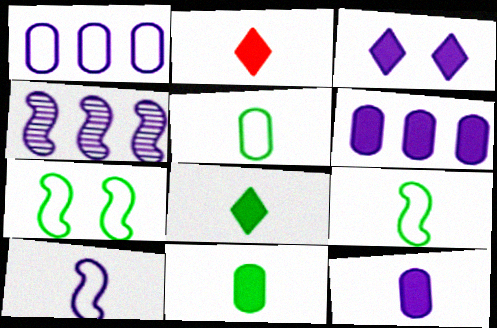[]